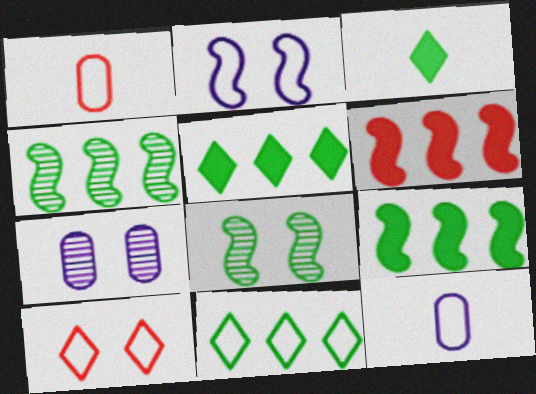[[1, 2, 11]]